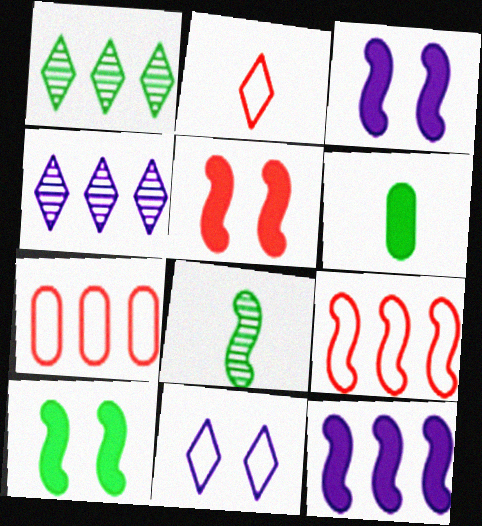[[1, 7, 12], 
[3, 5, 10], 
[3, 8, 9]]